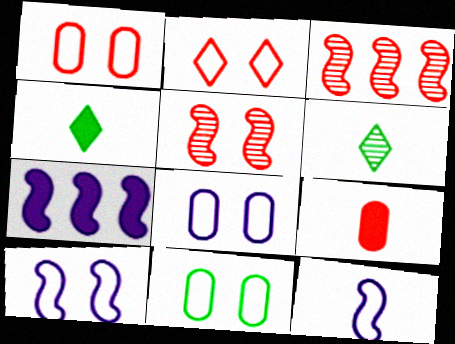[[1, 6, 7], 
[1, 8, 11], 
[2, 3, 9], 
[2, 10, 11], 
[3, 4, 8], 
[6, 9, 12]]